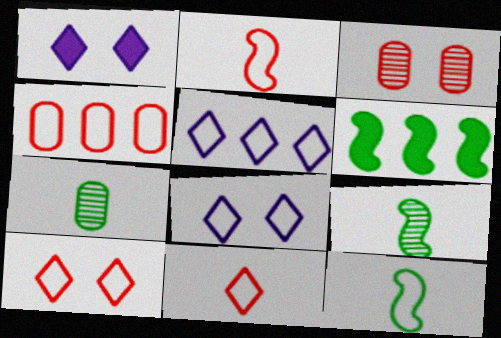[[1, 4, 9], 
[2, 4, 10], 
[4, 8, 12]]